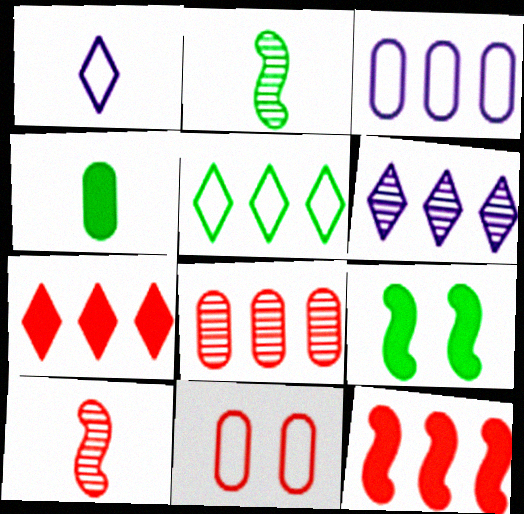[[1, 4, 10], 
[1, 8, 9], 
[5, 6, 7], 
[7, 10, 11]]